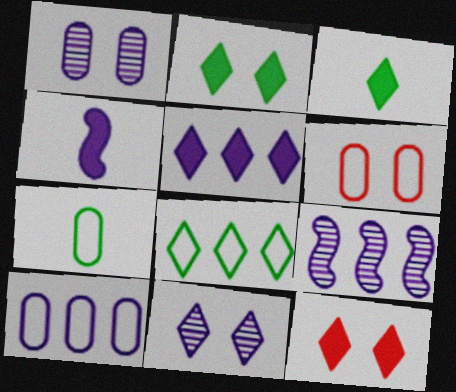[[3, 5, 12], 
[3, 6, 9], 
[4, 10, 11], 
[5, 9, 10], 
[6, 7, 10], 
[7, 9, 12]]